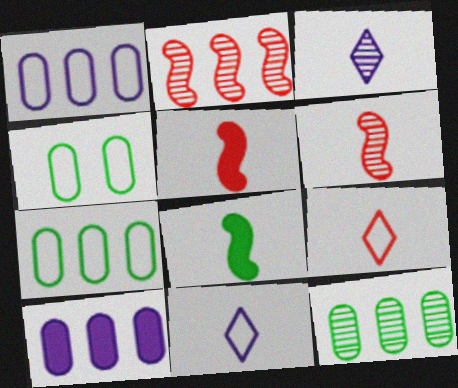[]